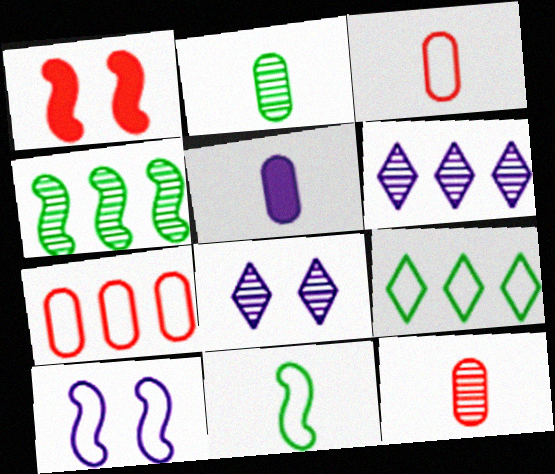[[2, 3, 5], 
[3, 9, 10], 
[4, 8, 12], 
[5, 6, 10]]